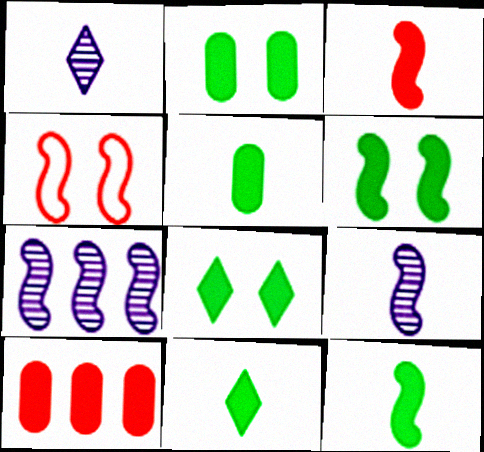[[2, 6, 8], 
[4, 7, 12], 
[5, 11, 12]]